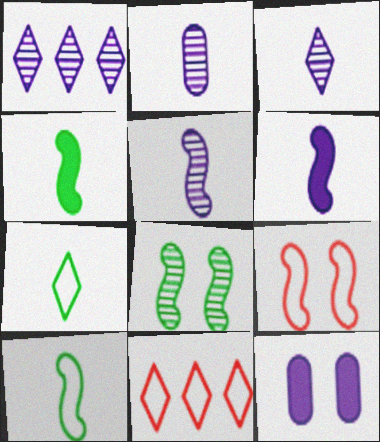[[2, 3, 5]]